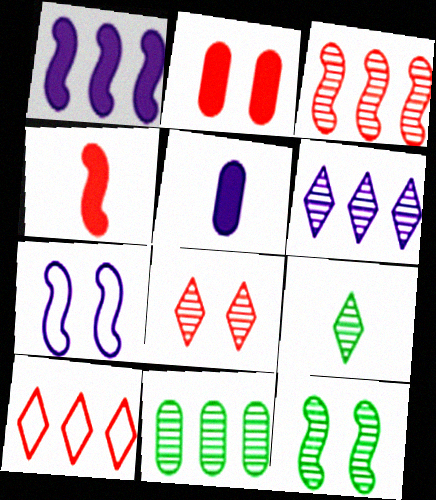[[1, 10, 11], 
[3, 6, 11], 
[5, 6, 7], 
[5, 10, 12], 
[6, 8, 9], 
[9, 11, 12]]